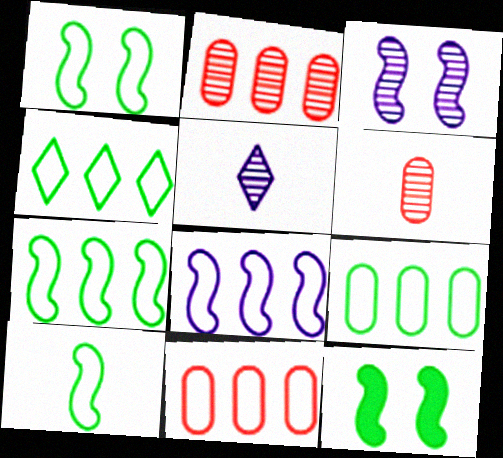[[1, 7, 10], 
[4, 7, 9], 
[4, 8, 11], 
[5, 11, 12]]